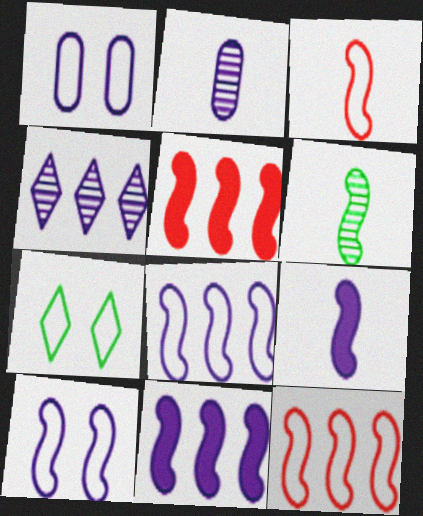[[1, 4, 9], 
[2, 5, 7], 
[3, 6, 9], 
[5, 6, 10]]